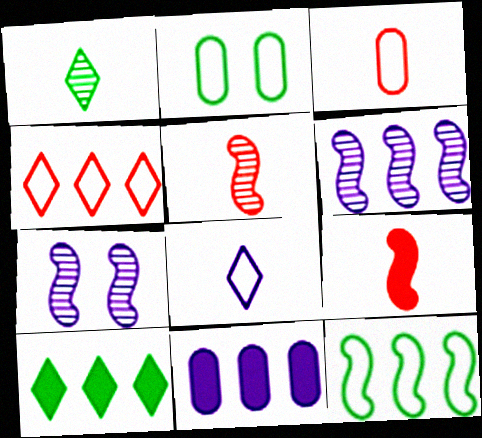[[3, 7, 10], 
[7, 8, 11], 
[7, 9, 12]]